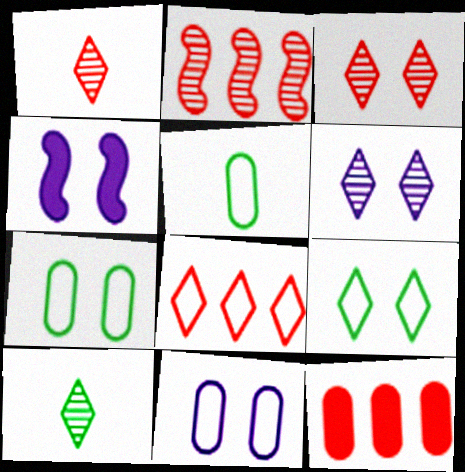[[2, 8, 12], 
[3, 4, 7], 
[4, 6, 11]]